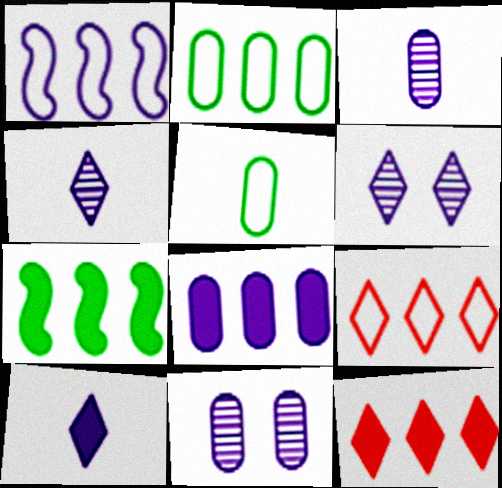[[1, 2, 9], 
[1, 10, 11], 
[7, 8, 12]]